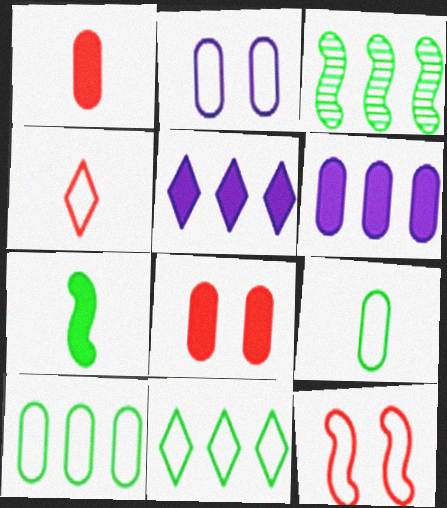[[5, 7, 8]]